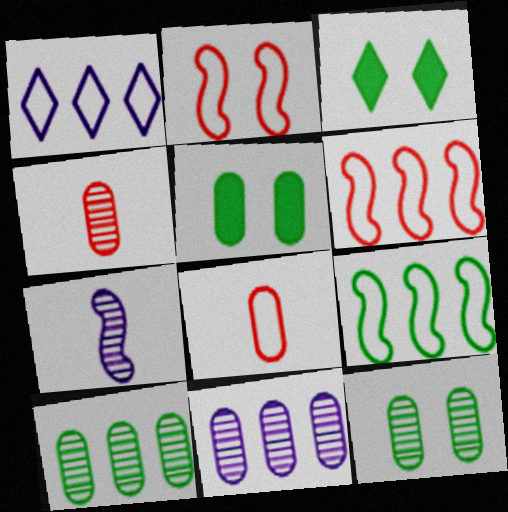[[4, 11, 12], 
[5, 8, 11]]